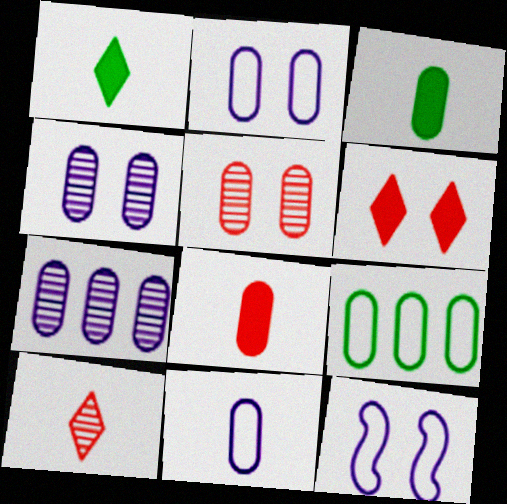[[4, 8, 9]]